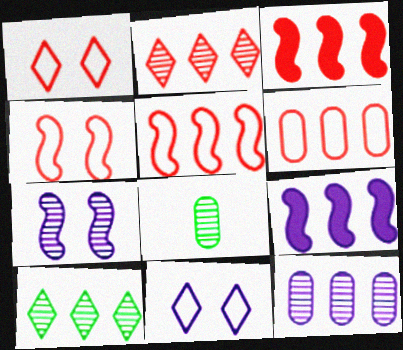[[1, 8, 9], 
[2, 3, 6], 
[2, 7, 8], 
[3, 8, 11], 
[6, 9, 10]]